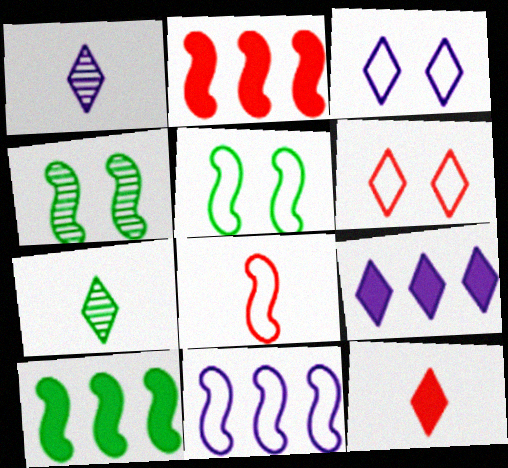[[1, 3, 9], 
[5, 8, 11], 
[6, 7, 9]]